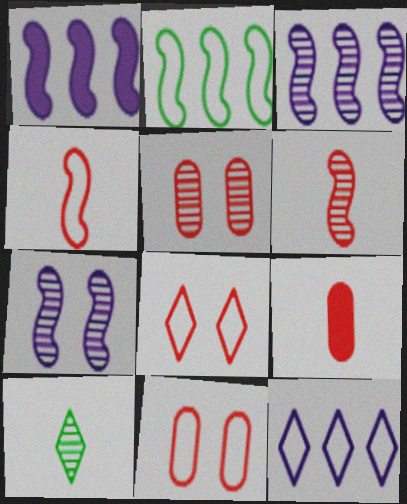[[1, 10, 11], 
[3, 5, 10]]